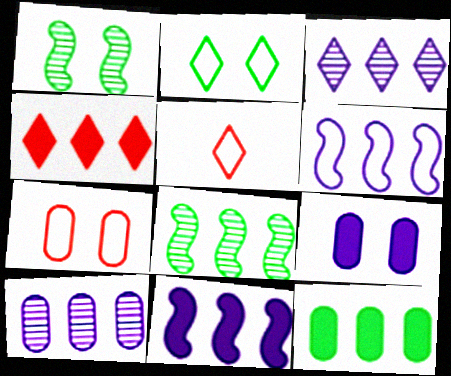[[4, 11, 12], 
[5, 8, 9]]